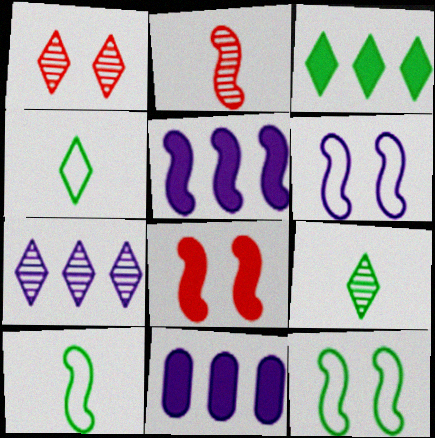[[1, 7, 9], 
[1, 10, 11], 
[2, 5, 12]]